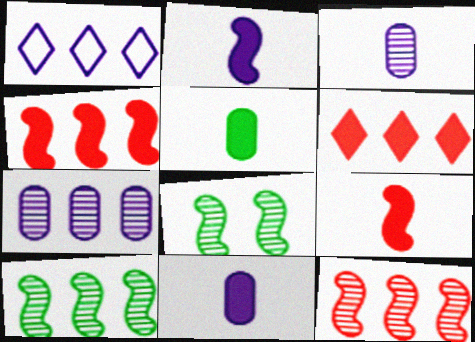[]